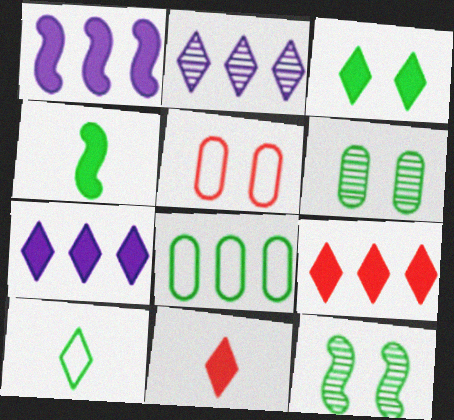[[2, 4, 5], 
[3, 7, 11]]